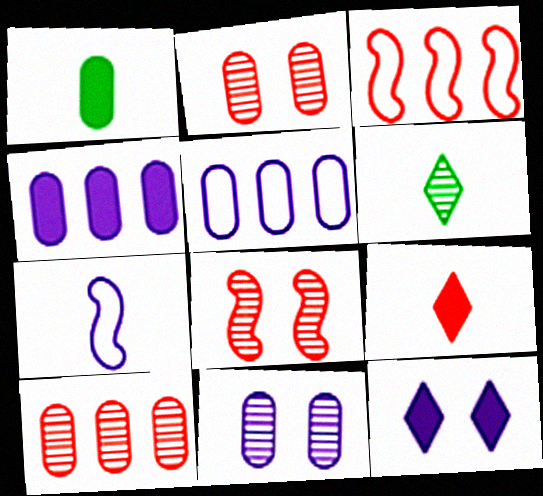[[1, 2, 5], 
[2, 3, 9]]